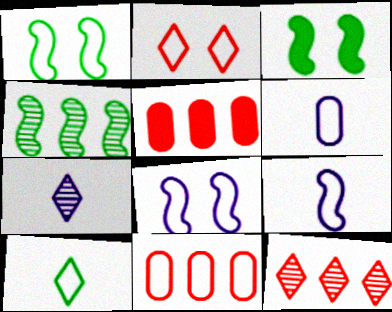[[1, 5, 7], 
[3, 6, 12], 
[3, 7, 11], 
[8, 10, 11]]